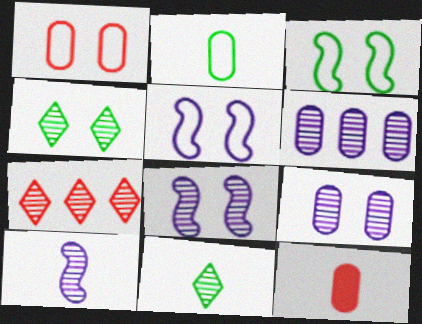[]